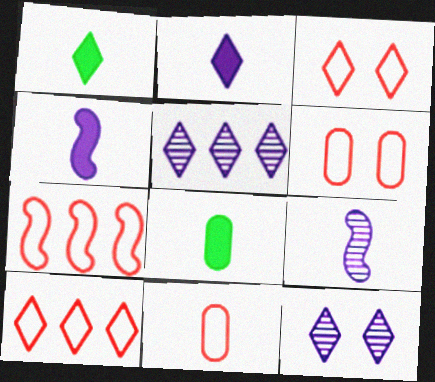[[1, 3, 5], 
[1, 9, 11], 
[1, 10, 12], 
[3, 7, 11], 
[7, 8, 12]]